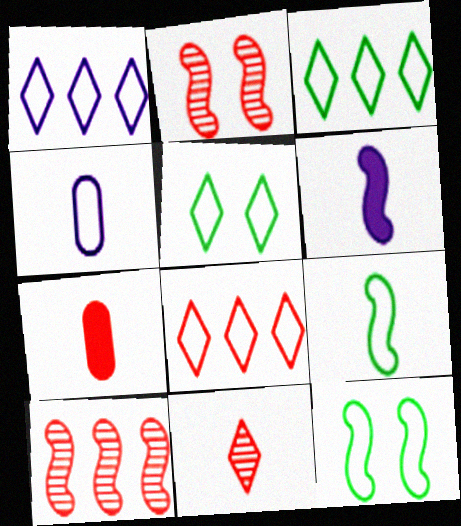[[1, 3, 8], 
[2, 7, 8], 
[4, 8, 12], 
[6, 10, 12]]